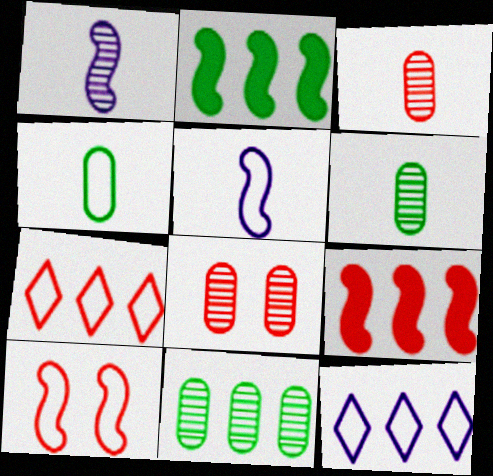[[1, 2, 10], 
[4, 10, 12], 
[9, 11, 12]]